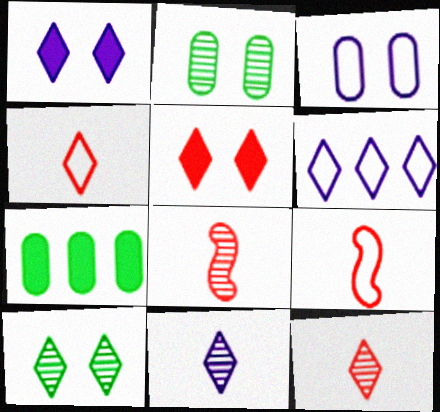[[1, 6, 11]]